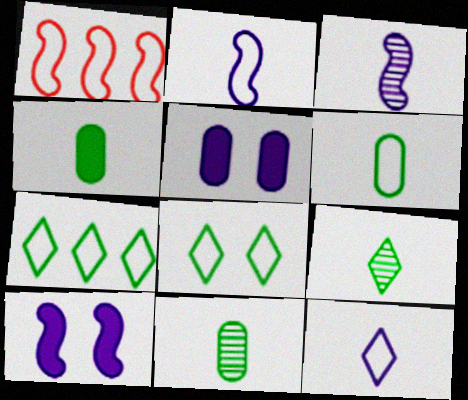[[1, 5, 9], 
[4, 6, 11]]